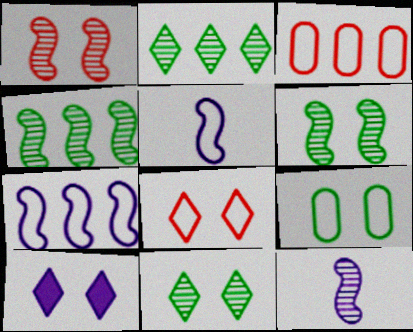[[1, 4, 12], 
[1, 9, 10], 
[8, 10, 11]]